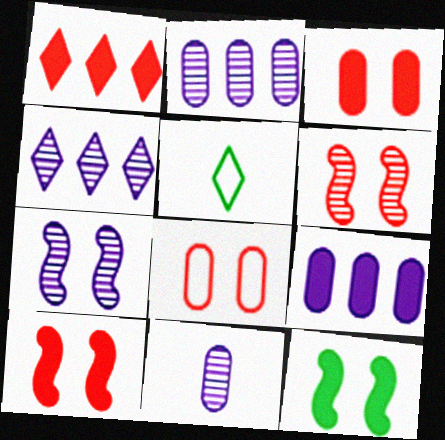[[2, 5, 10], 
[4, 7, 11], 
[5, 6, 9]]